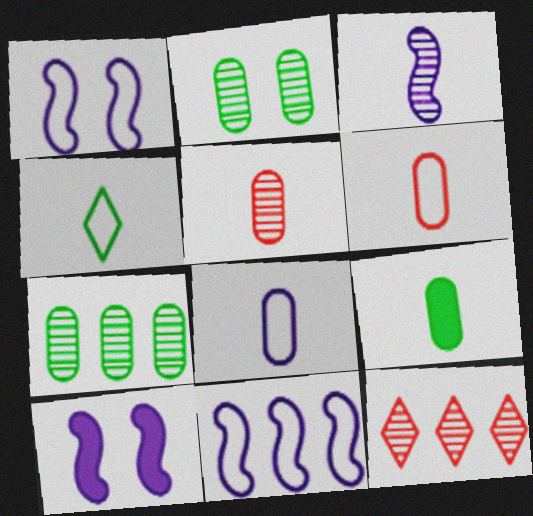[[1, 9, 12], 
[2, 3, 12], 
[3, 10, 11], 
[5, 8, 9]]